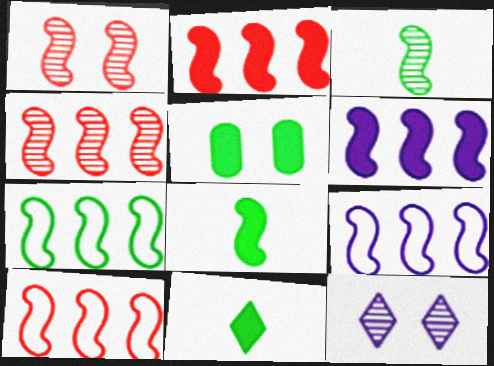[[1, 8, 9], 
[2, 4, 10], 
[4, 6, 7], 
[7, 9, 10]]